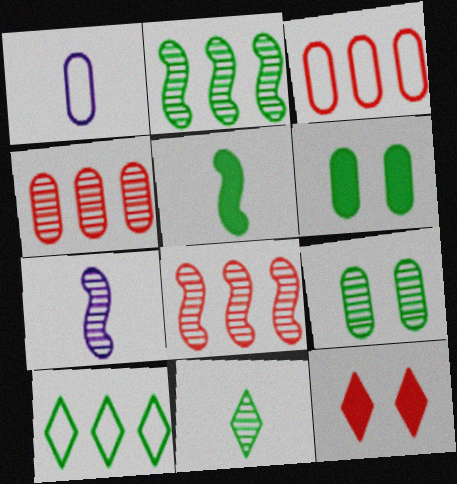[[1, 2, 12], 
[1, 4, 6], 
[2, 9, 11], 
[5, 9, 10]]